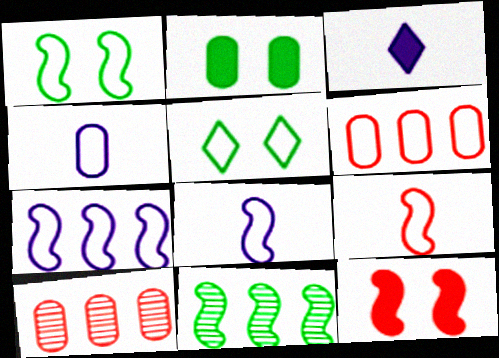[[1, 3, 10], 
[1, 7, 9], 
[2, 4, 10], 
[5, 6, 8], 
[8, 11, 12]]